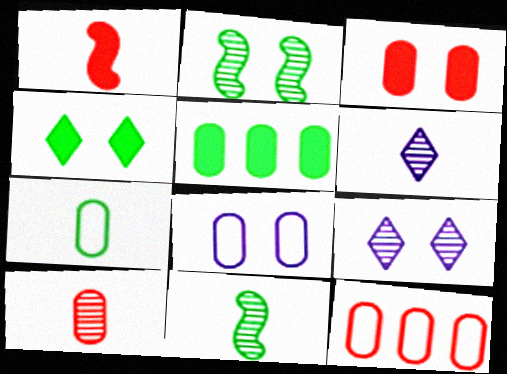[[1, 6, 7], 
[3, 10, 12], 
[5, 8, 10], 
[6, 10, 11], 
[7, 8, 12]]